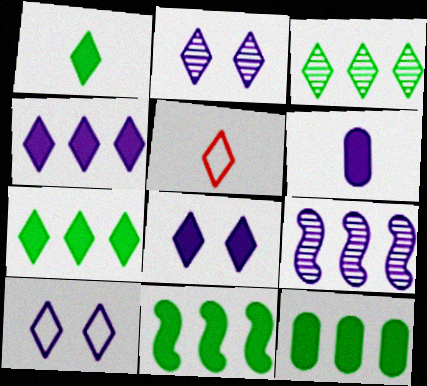[[2, 5, 7], 
[2, 8, 10], 
[3, 5, 8], 
[6, 9, 10], 
[7, 11, 12]]